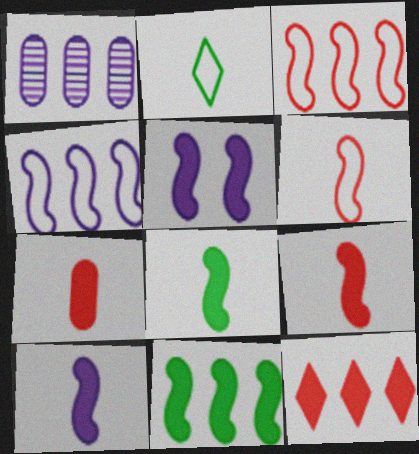[[5, 9, 11], 
[8, 9, 10]]